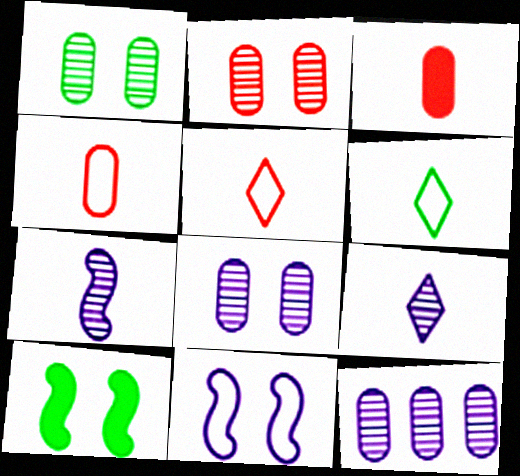[[1, 2, 8], 
[3, 6, 7], 
[5, 10, 12]]